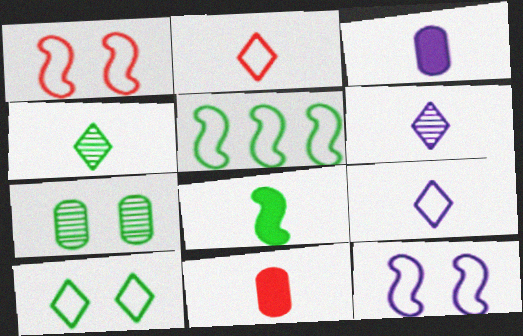[]